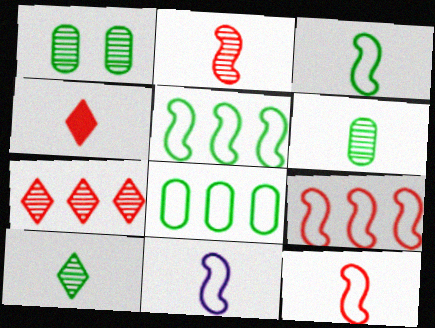[[3, 11, 12], 
[4, 6, 11]]